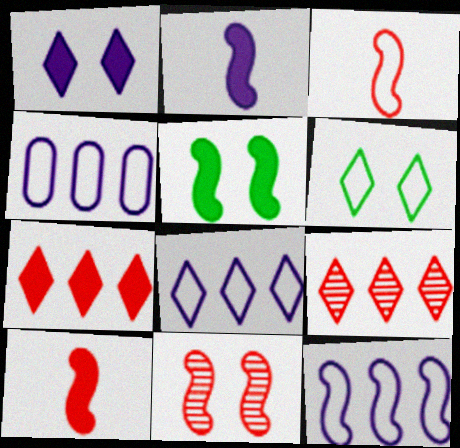[[3, 4, 6], 
[4, 8, 12]]